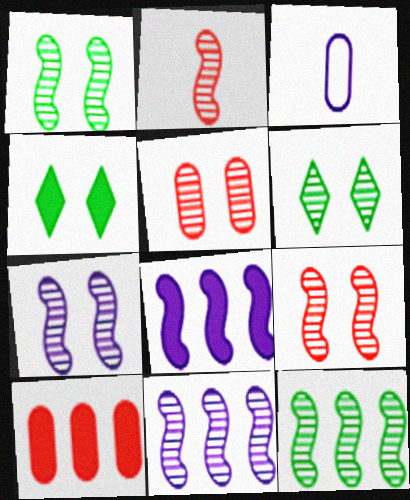[[1, 2, 11], 
[1, 7, 9], 
[2, 7, 12], 
[5, 6, 7]]